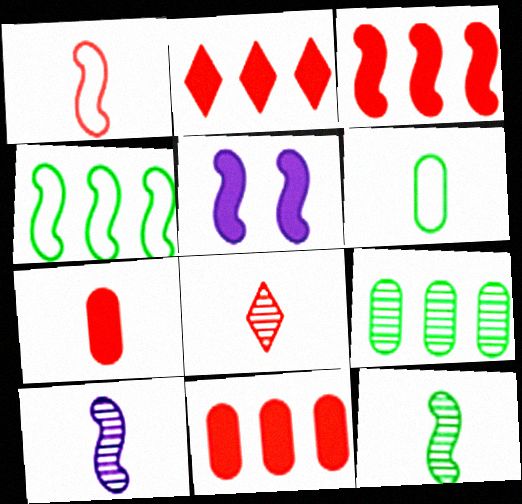[[1, 7, 8], 
[2, 3, 11]]